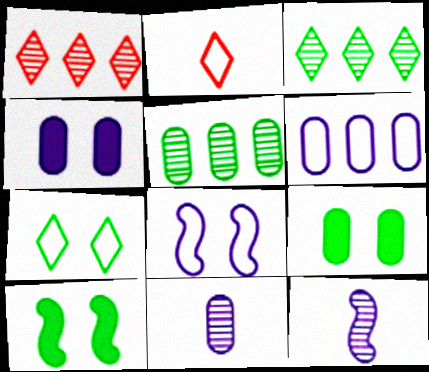[[4, 6, 11]]